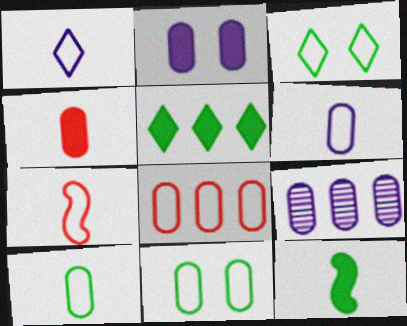[[1, 7, 10], 
[2, 6, 9], 
[4, 9, 11], 
[6, 8, 11]]